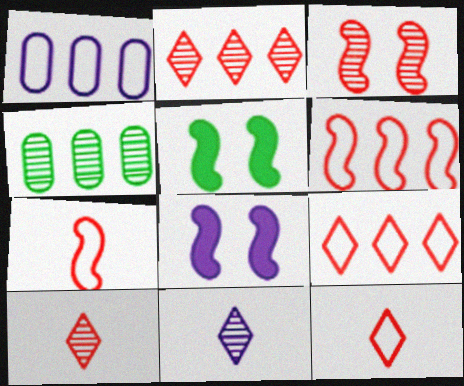[[1, 5, 10], 
[1, 8, 11], 
[3, 4, 11], 
[4, 8, 12]]